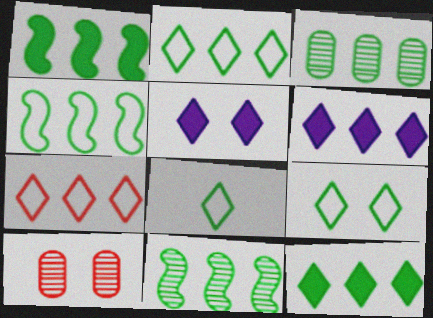[[1, 2, 3], 
[1, 4, 11], 
[2, 8, 9], 
[3, 4, 12]]